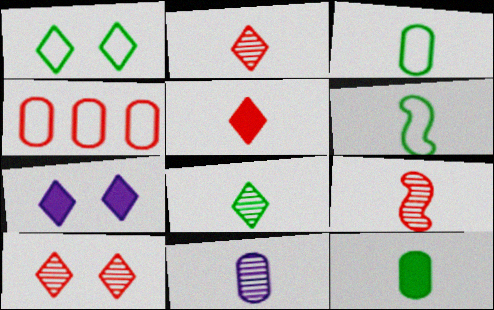[[1, 7, 10], 
[5, 6, 11], 
[6, 8, 12], 
[8, 9, 11]]